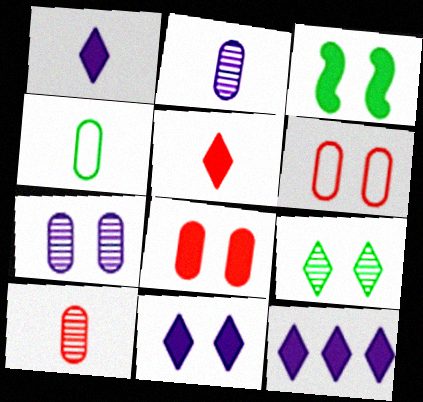[[1, 11, 12], 
[3, 8, 11]]